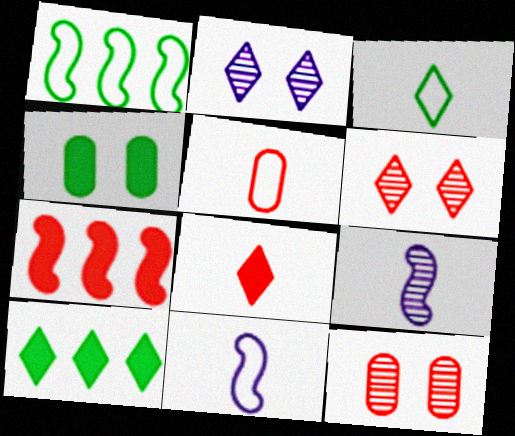[[3, 5, 11], 
[5, 6, 7], 
[10, 11, 12]]